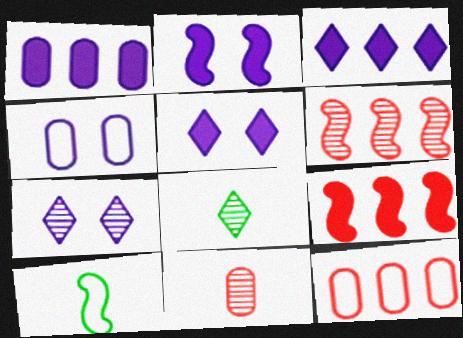[[2, 4, 7], 
[2, 6, 10], 
[2, 8, 12], 
[4, 8, 9]]